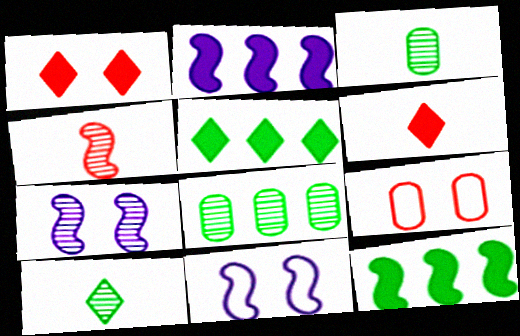[[2, 9, 10], 
[4, 11, 12], 
[6, 8, 11]]